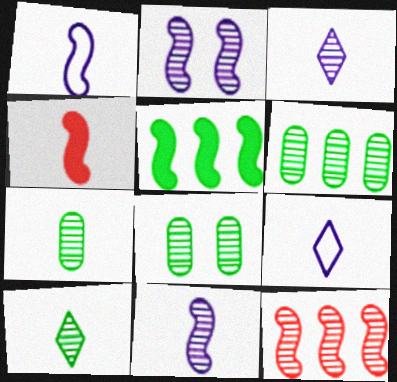[[3, 8, 12], 
[4, 7, 9], 
[6, 7, 8]]